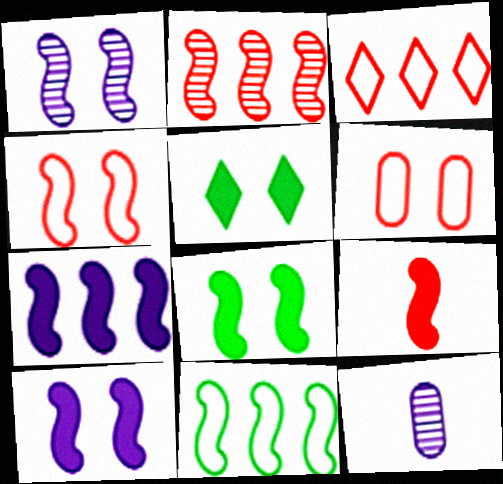[[1, 4, 8], 
[1, 5, 6], 
[1, 9, 11], 
[2, 4, 9], 
[2, 7, 11], 
[3, 8, 12], 
[7, 8, 9]]